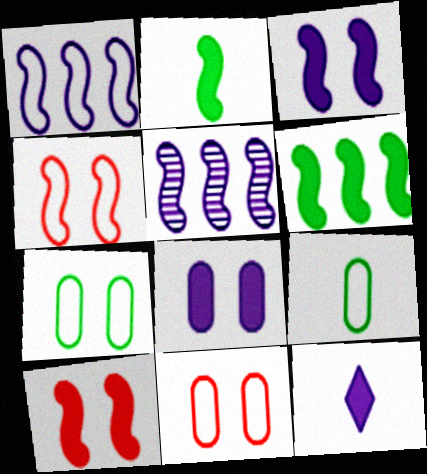[[2, 4, 5]]